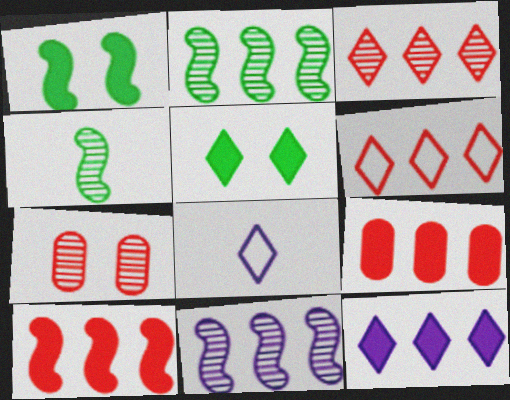[[3, 5, 8]]